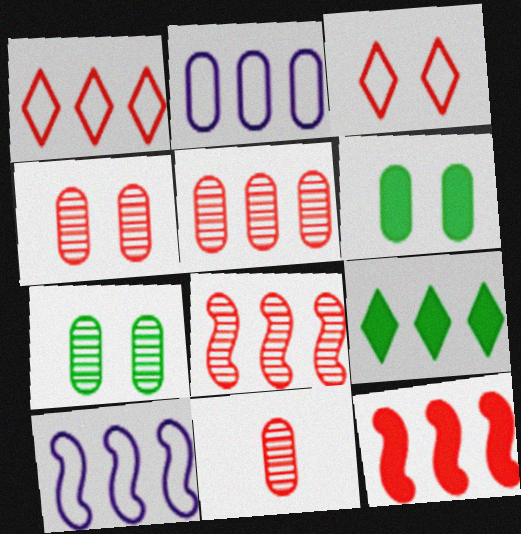[[1, 5, 12], 
[2, 6, 11], 
[2, 8, 9], 
[3, 11, 12], 
[4, 5, 11], 
[5, 9, 10]]